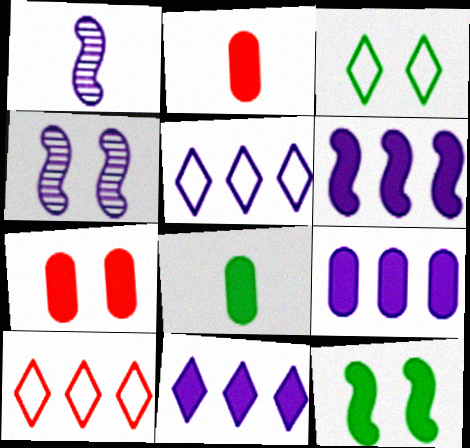[[2, 11, 12], 
[3, 4, 7], 
[4, 8, 10], 
[6, 9, 11], 
[7, 8, 9]]